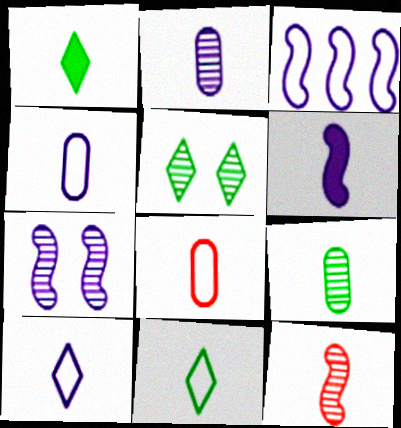[[1, 4, 12], 
[2, 6, 10], 
[3, 6, 7]]